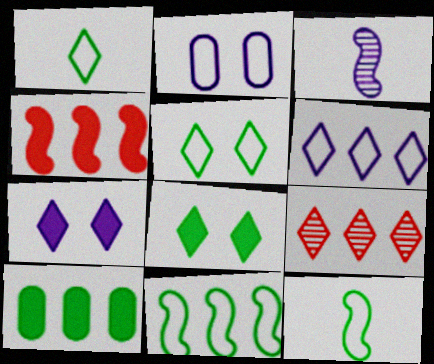[[1, 7, 9]]